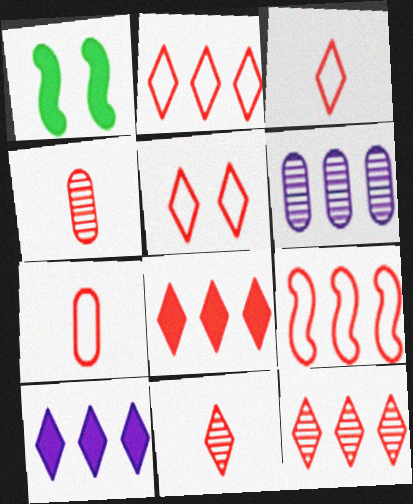[[1, 3, 6], 
[2, 3, 5], 
[2, 8, 12], 
[5, 7, 9], 
[5, 8, 11]]